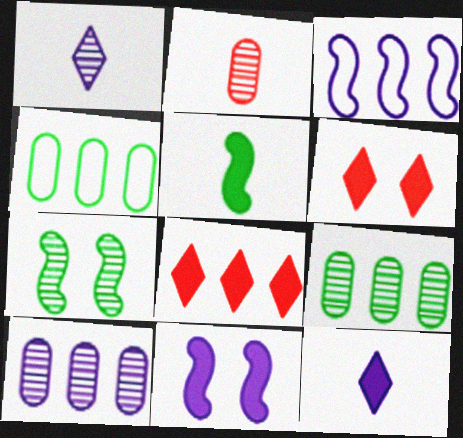[[3, 8, 9]]